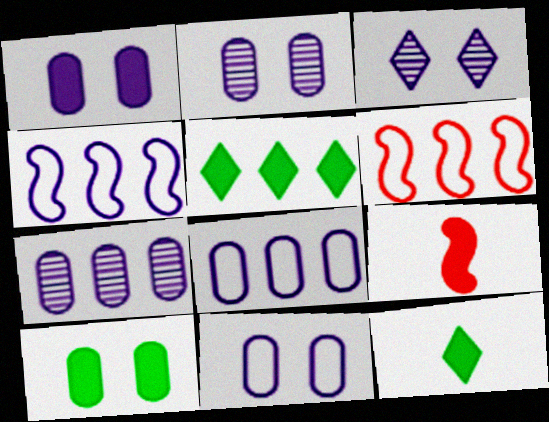[[1, 2, 11], 
[1, 5, 9], 
[2, 6, 12], 
[5, 6, 7]]